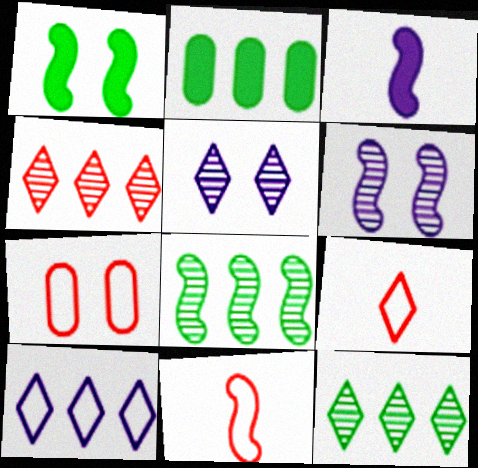[[1, 5, 7], 
[2, 5, 11], 
[2, 6, 9], 
[3, 7, 12]]